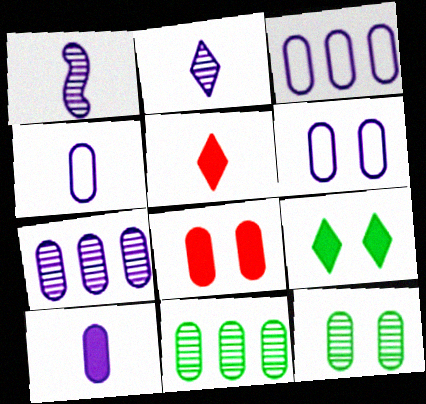[[3, 4, 6], 
[4, 8, 11], 
[6, 7, 10], 
[6, 8, 12]]